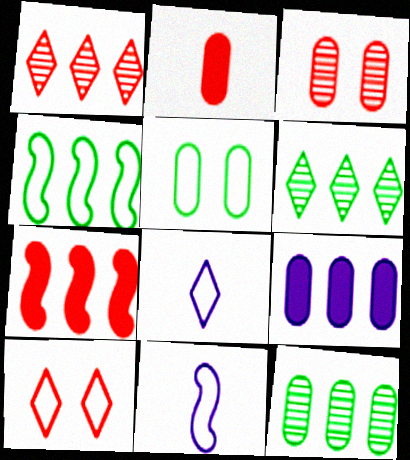[[1, 4, 9]]